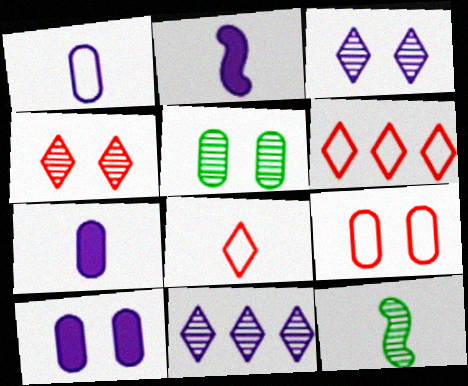[[2, 5, 6], 
[5, 9, 10], 
[6, 10, 12], 
[7, 8, 12]]